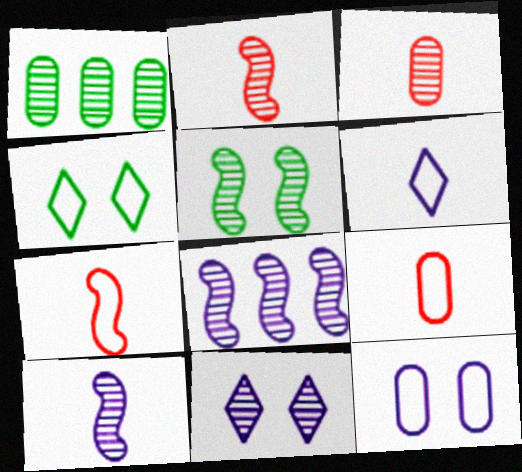[[1, 2, 11], 
[2, 5, 8]]